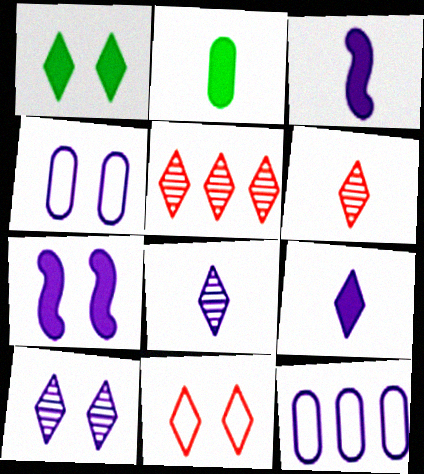[[1, 10, 11], 
[3, 10, 12], 
[4, 7, 10], 
[7, 8, 12]]